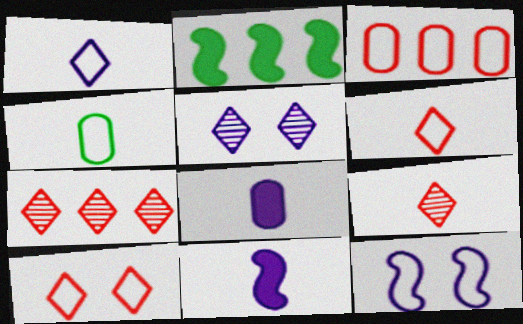[[4, 9, 11]]